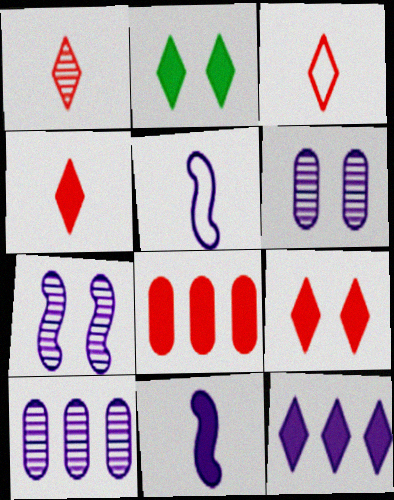[[1, 3, 4], 
[2, 4, 12], 
[2, 8, 11], 
[5, 6, 12]]